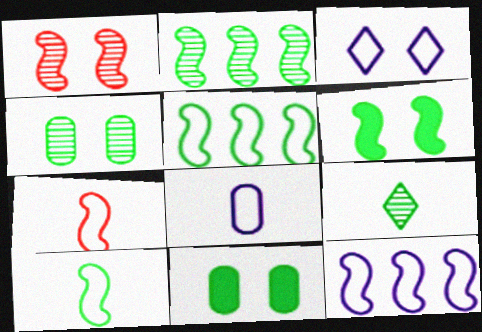[[1, 3, 11], 
[2, 4, 9], 
[2, 6, 10], 
[3, 8, 12], 
[5, 9, 11]]